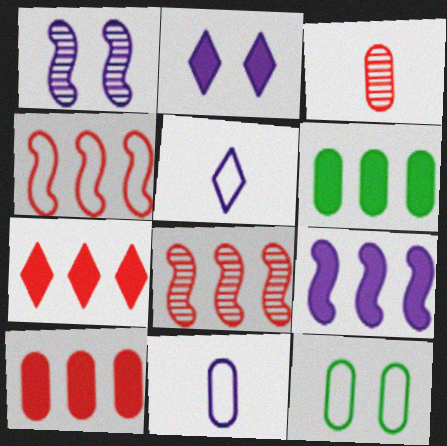[[4, 5, 12], 
[6, 7, 9]]